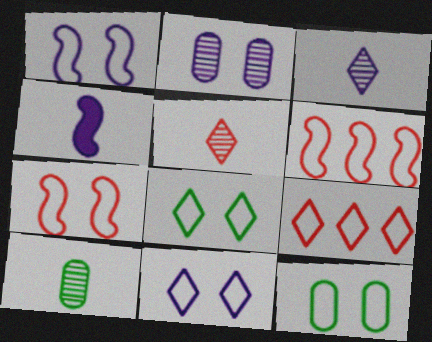[[7, 11, 12]]